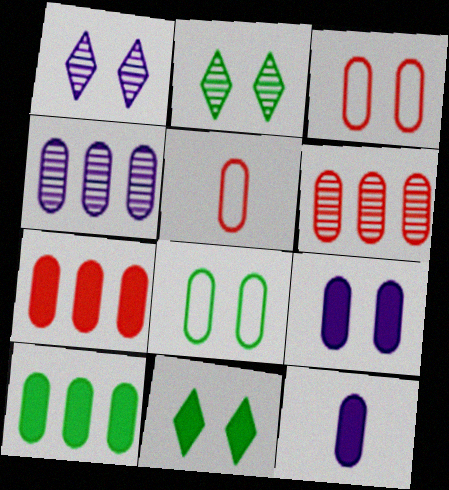[[6, 8, 12]]